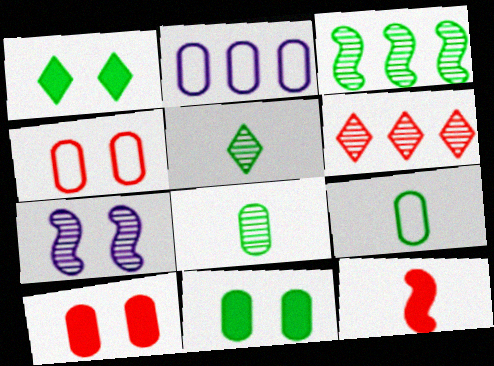[[1, 3, 9], 
[1, 4, 7], 
[2, 4, 9], 
[2, 8, 10], 
[4, 6, 12], 
[6, 7, 8]]